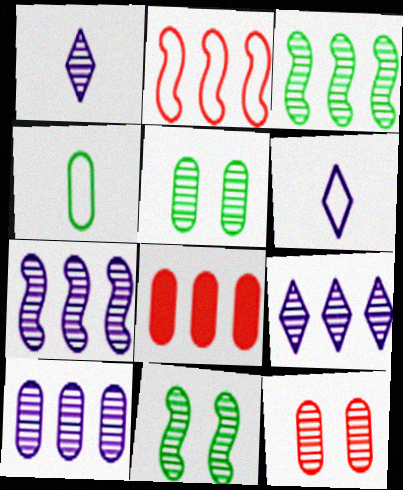[[1, 3, 12], 
[6, 8, 11], 
[7, 9, 10]]